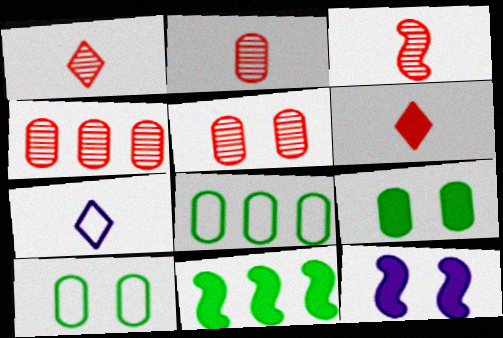[[1, 2, 3], 
[1, 8, 12], 
[2, 4, 5], 
[5, 7, 11]]